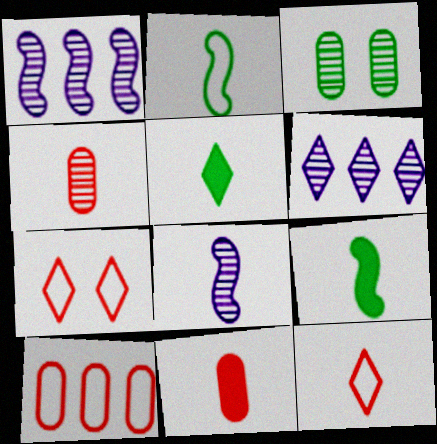[[5, 6, 7]]